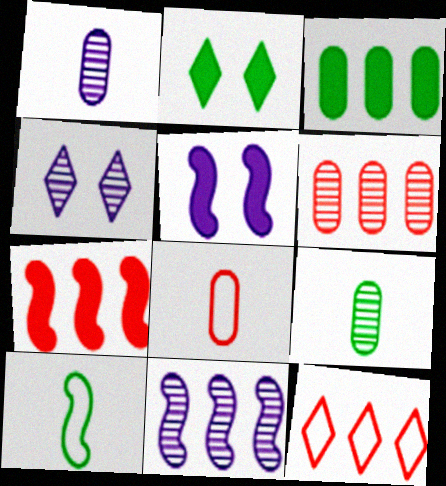[[1, 4, 11], 
[2, 8, 11], 
[3, 11, 12], 
[5, 9, 12], 
[6, 7, 12]]